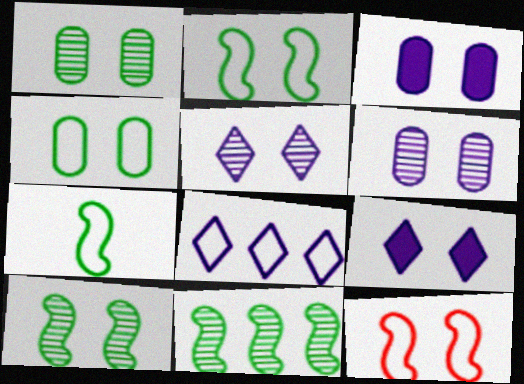[[1, 9, 12]]